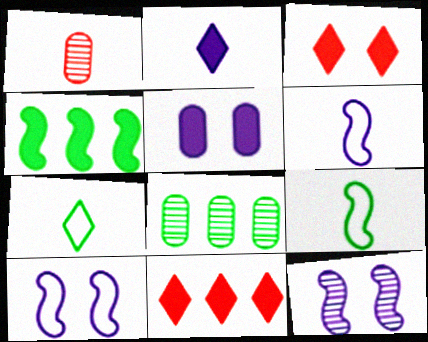[[1, 2, 9], 
[3, 6, 8]]